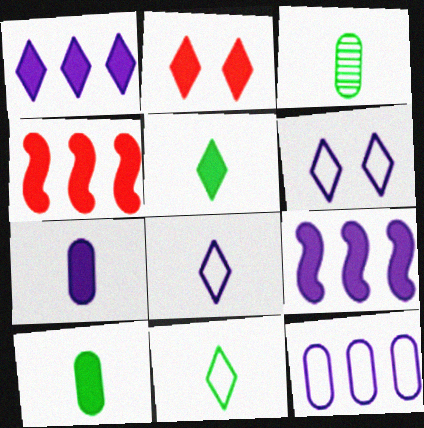[[1, 2, 5], 
[2, 9, 10], 
[3, 4, 6]]